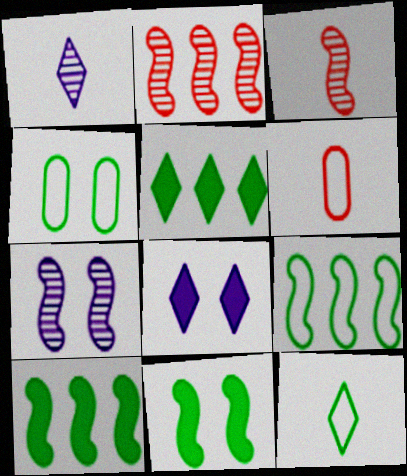[[4, 9, 12], 
[5, 6, 7]]